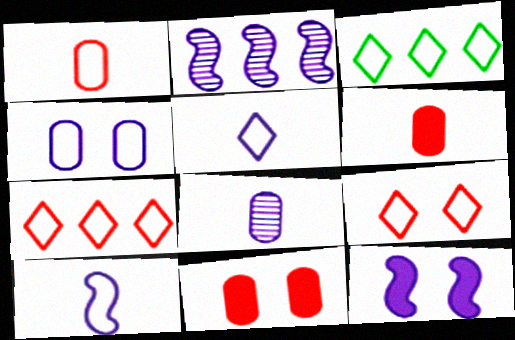[[2, 10, 12], 
[3, 5, 9]]